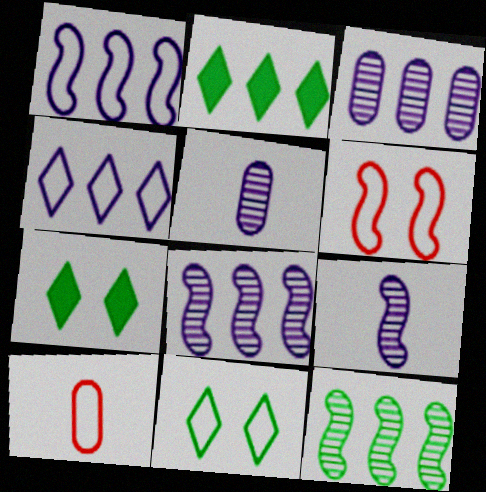[[1, 10, 11], 
[2, 5, 6], 
[7, 8, 10]]